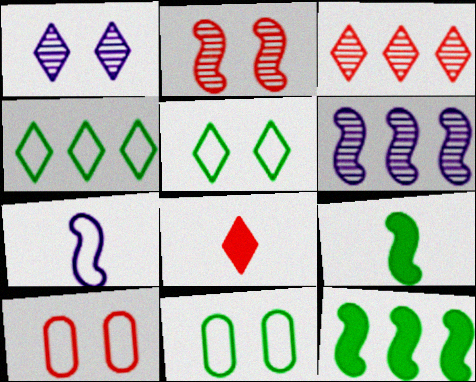[[1, 4, 8], 
[2, 7, 12], 
[4, 7, 10], 
[6, 8, 11]]